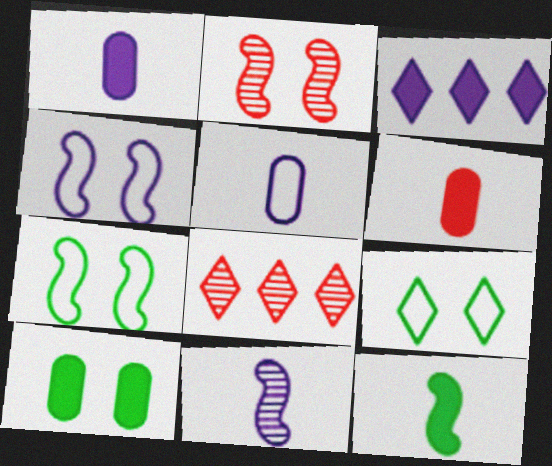[[1, 7, 8]]